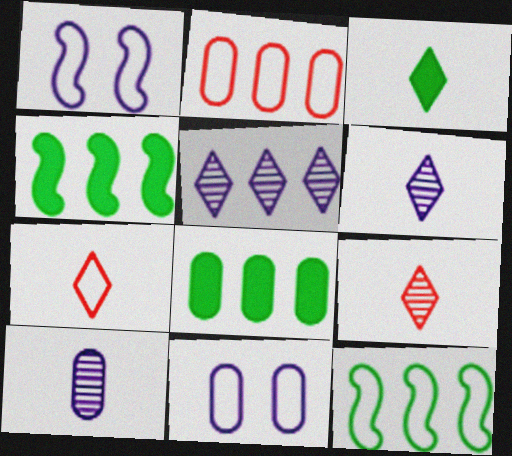[[1, 8, 9], 
[2, 4, 5], 
[3, 6, 7], 
[4, 9, 11], 
[7, 11, 12]]